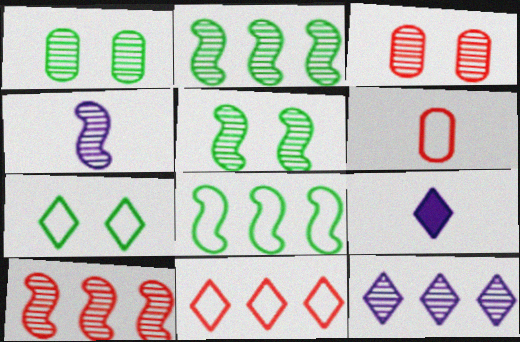[[3, 8, 9], 
[4, 5, 10]]